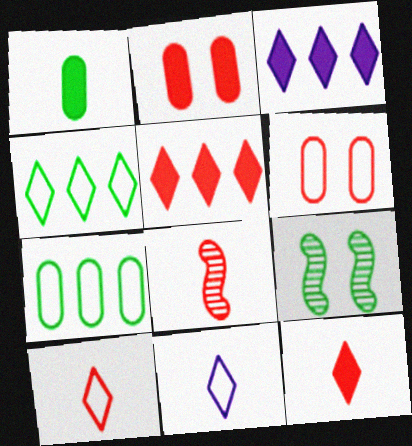[[1, 4, 9], 
[1, 8, 11], 
[5, 6, 8]]